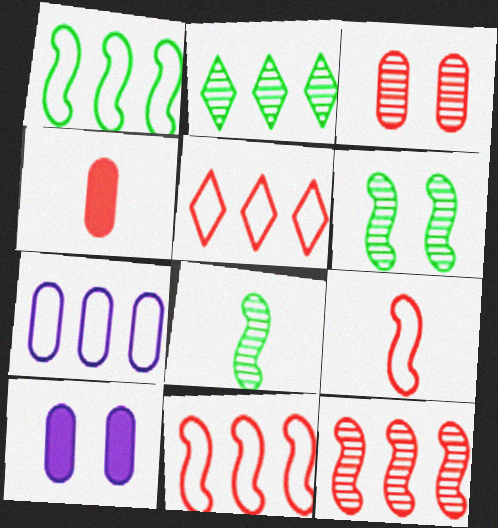[[1, 5, 7], 
[2, 9, 10], 
[5, 8, 10]]